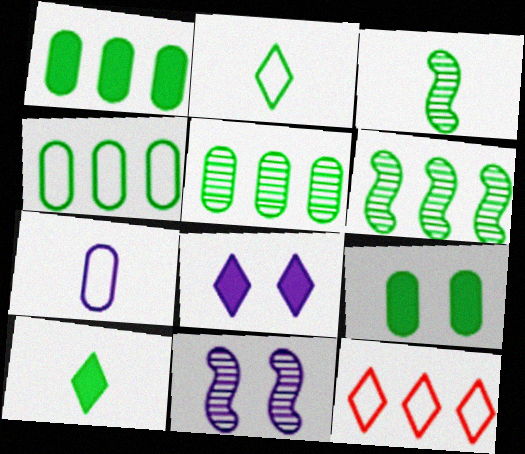[[1, 4, 5], 
[2, 6, 9]]